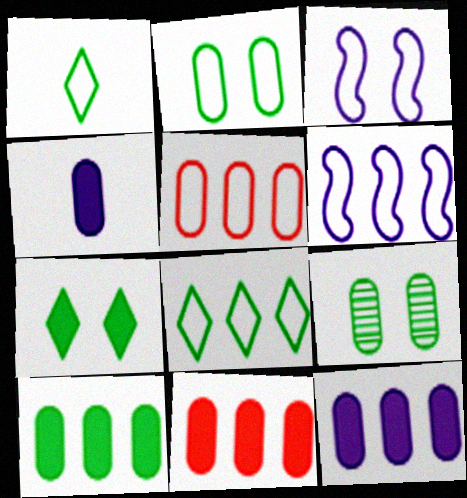[[1, 3, 5], 
[4, 5, 9], 
[5, 6, 8], 
[10, 11, 12]]